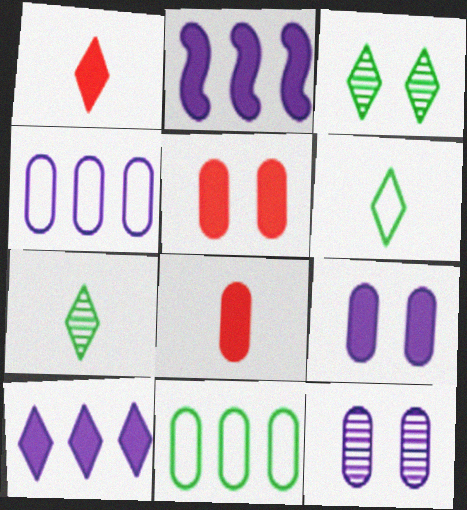[[8, 11, 12]]